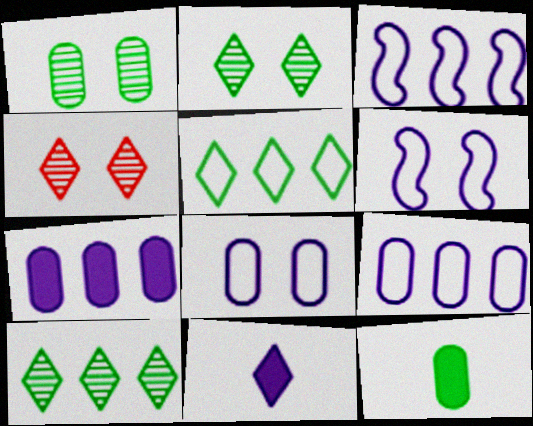[[3, 4, 12], 
[4, 5, 11]]